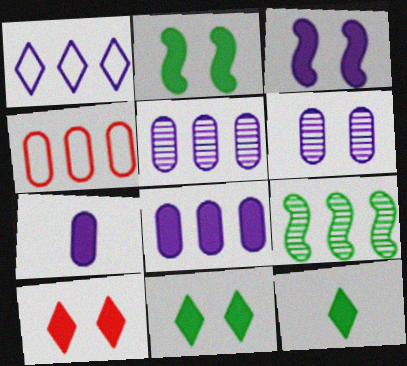[]